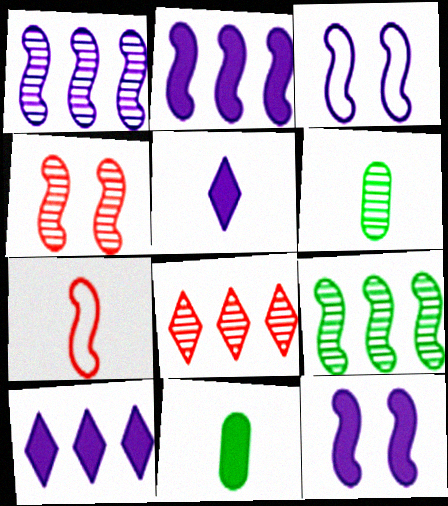[[3, 8, 11], 
[5, 6, 7], 
[7, 9, 12]]